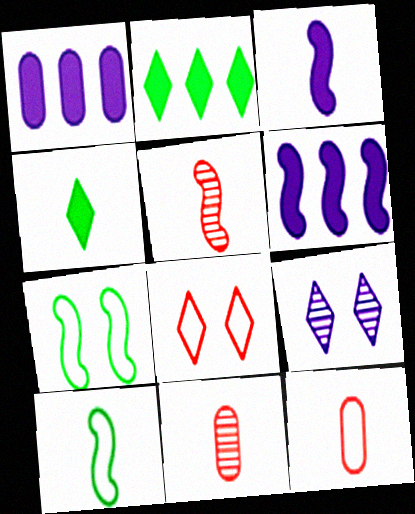[[3, 5, 10], 
[5, 6, 7]]